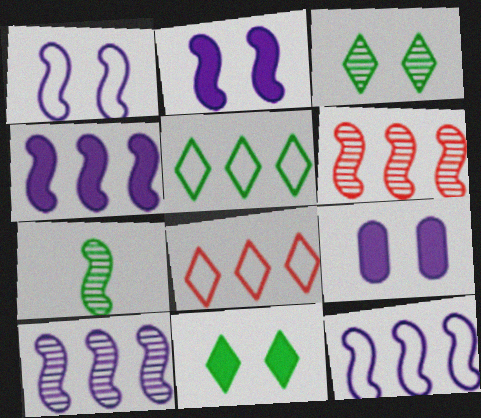[[4, 10, 12], 
[7, 8, 9]]